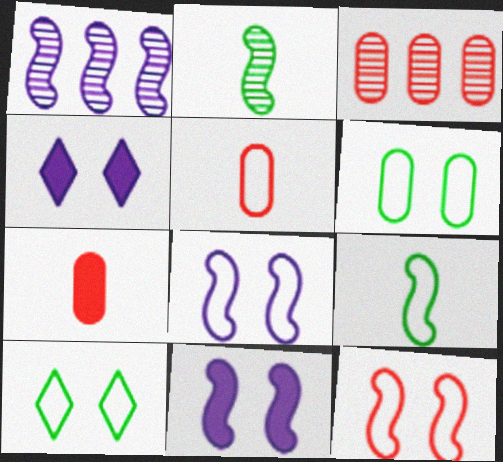[[1, 7, 10], 
[3, 4, 9]]